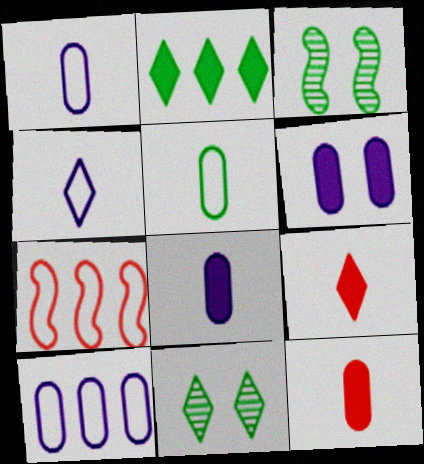[[2, 3, 5], 
[3, 9, 10], 
[7, 8, 11]]